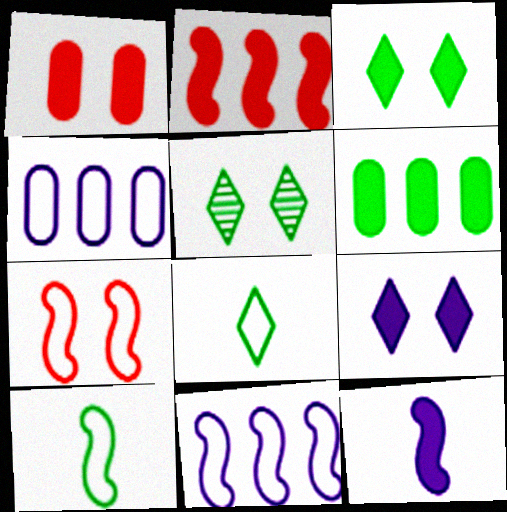[[4, 7, 8], 
[5, 6, 10], 
[7, 10, 11]]